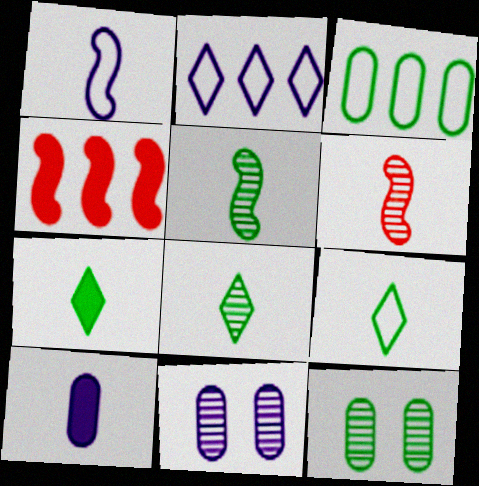[[4, 9, 11], 
[6, 9, 10], 
[7, 8, 9]]